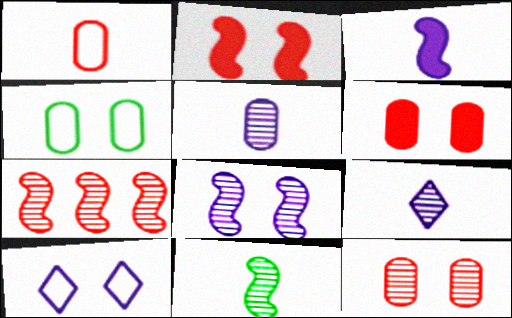[[7, 8, 11]]